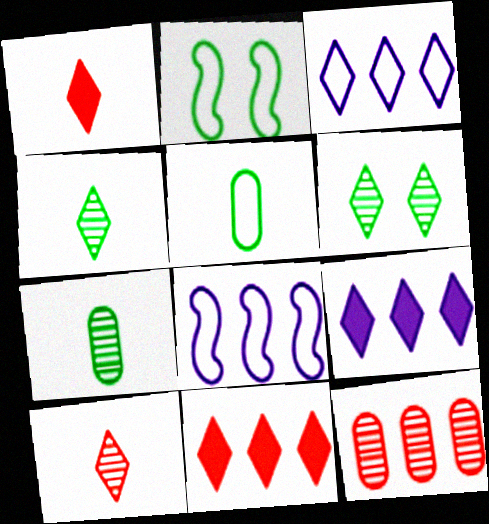[[1, 3, 6]]